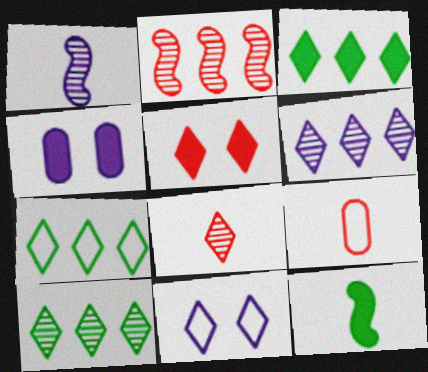[[2, 5, 9], 
[3, 7, 10], 
[3, 8, 11]]